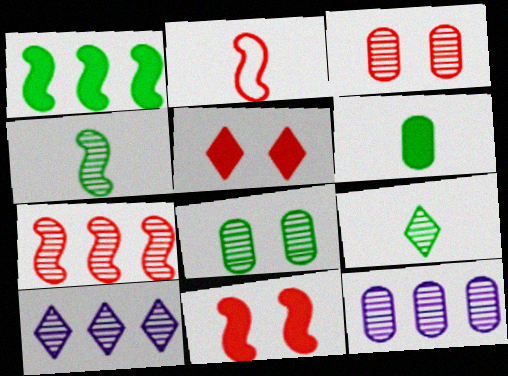[[2, 7, 11], 
[3, 4, 10]]